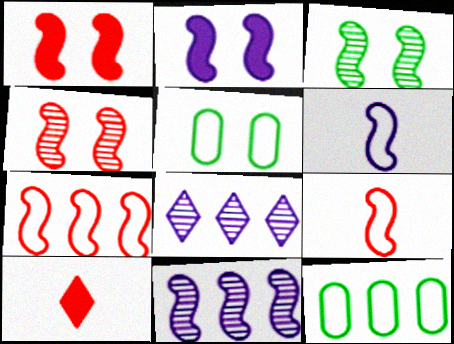[[2, 6, 11], 
[5, 10, 11]]